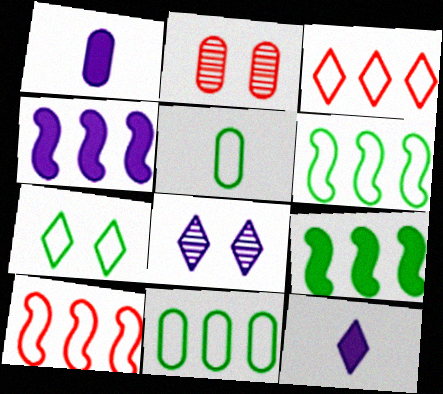[[1, 2, 11], 
[2, 6, 12], 
[5, 6, 7]]